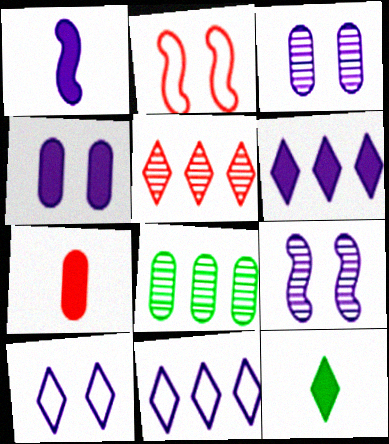[[1, 3, 11], 
[1, 4, 6], 
[1, 7, 12], 
[2, 5, 7], 
[4, 9, 10], 
[5, 10, 12]]